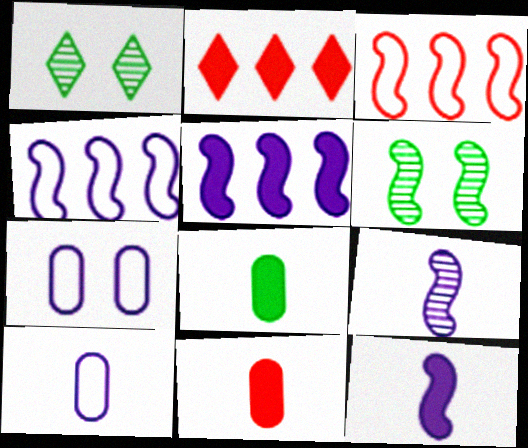[[1, 4, 11], 
[2, 6, 10], 
[3, 6, 12]]